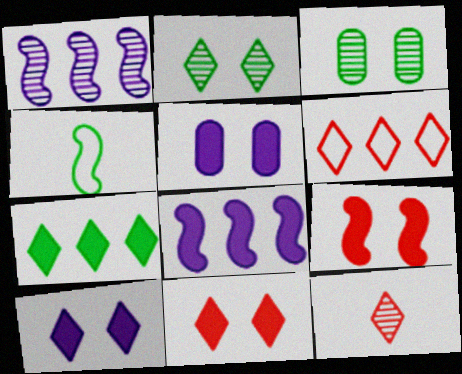[[1, 3, 12], 
[1, 4, 9], 
[3, 4, 7], 
[6, 11, 12]]